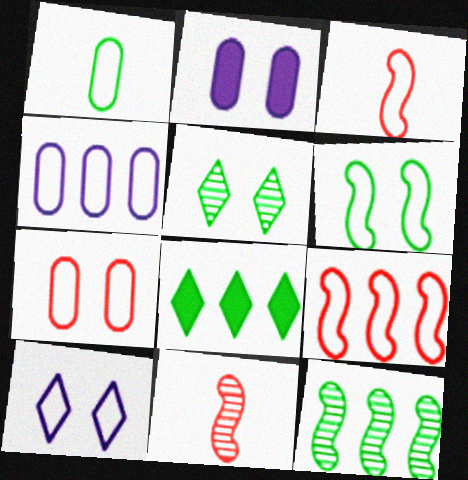[[1, 4, 7], 
[1, 9, 10], 
[6, 7, 10]]